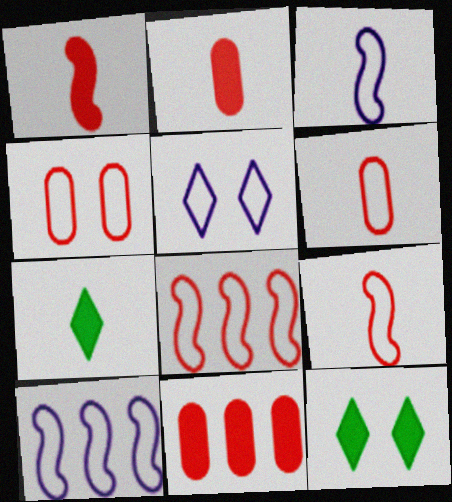[]